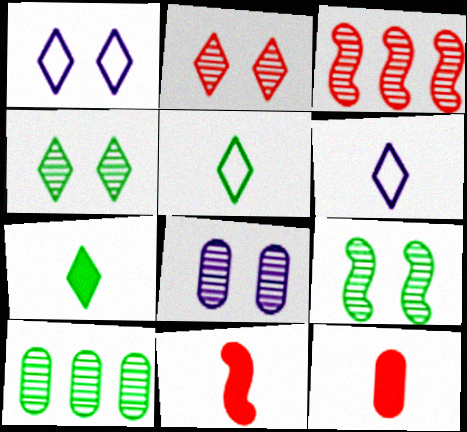[[1, 10, 11], 
[2, 8, 9]]